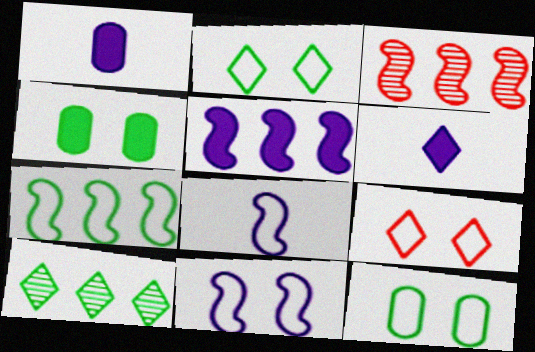[[1, 2, 3], 
[3, 5, 7], 
[3, 6, 12], 
[6, 9, 10], 
[9, 11, 12]]